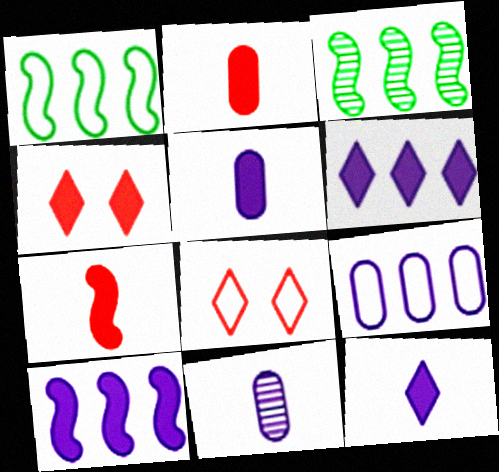[[1, 4, 11], 
[3, 5, 8]]